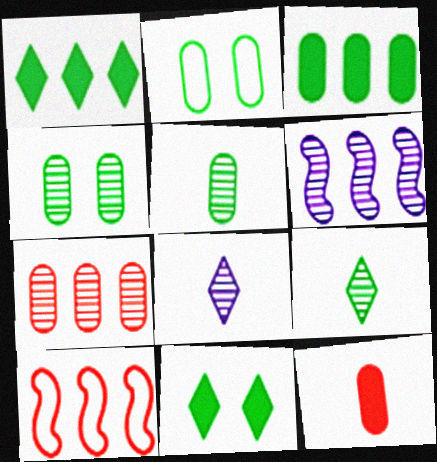[[2, 3, 5]]